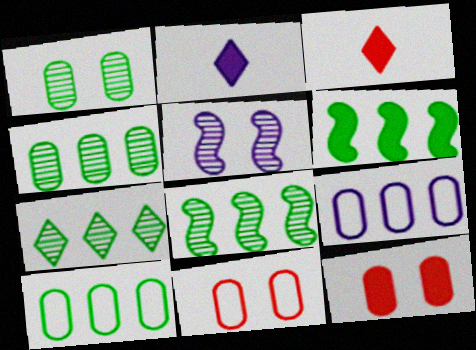[[2, 5, 9], 
[2, 6, 12], 
[2, 8, 11], 
[3, 5, 10], 
[4, 7, 8], 
[6, 7, 10]]